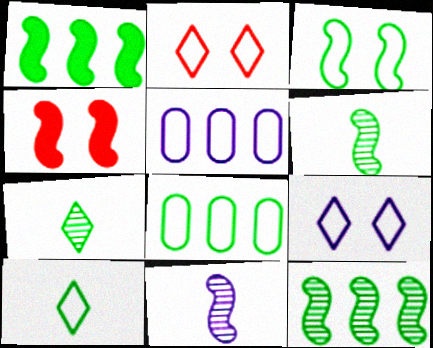[[1, 3, 6], 
[3, 8, 10], 
[4, 5, 7]]